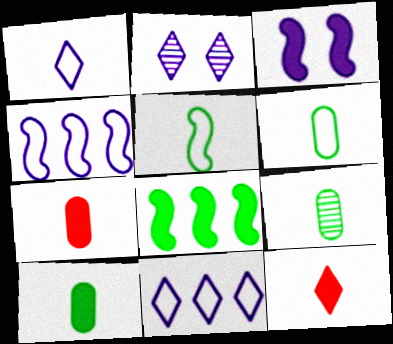[[6, 9, 10]]